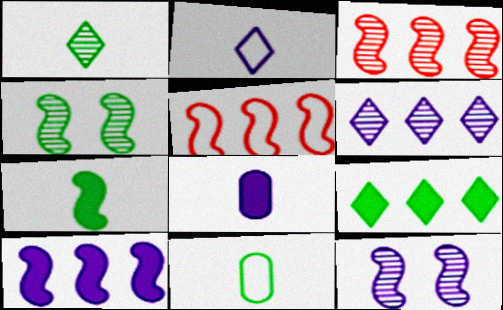[[1, 7, 11], 
[4, 9, 11], 
[5, 7, 12]]